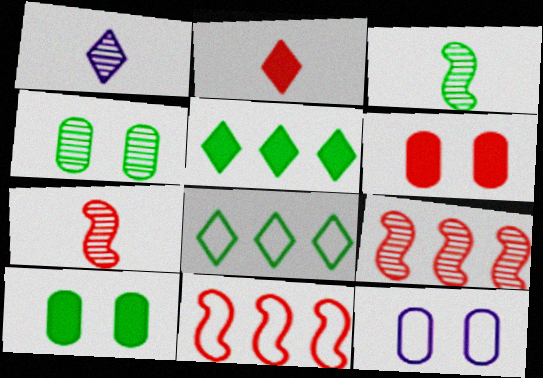[[1, 4, 9], 
[1, 10, 11], 
[3, 8, 10], 
[4, 6, 12], 
[5, 7, 12]]